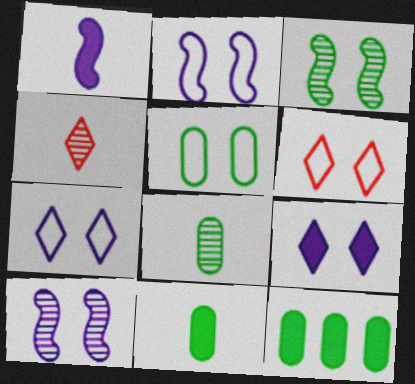[[2, 4, 12], 
[2, 5, 6], 
[5, 8, 12]]